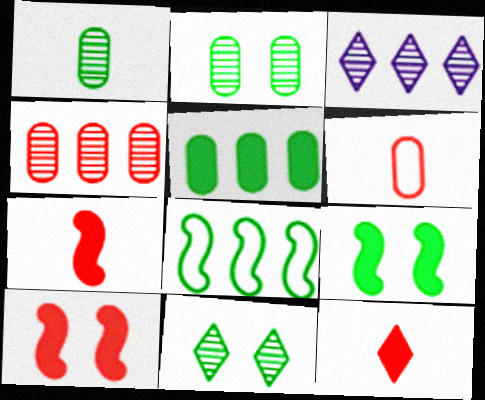[[3, 6, 9]]